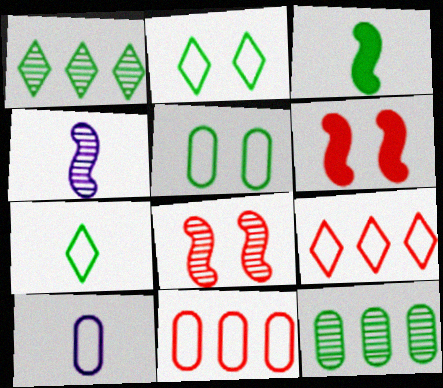[[1, 3, 5], 
[1, 6, 10], 
[2, 3, 12], 
[5, 10, 11]]